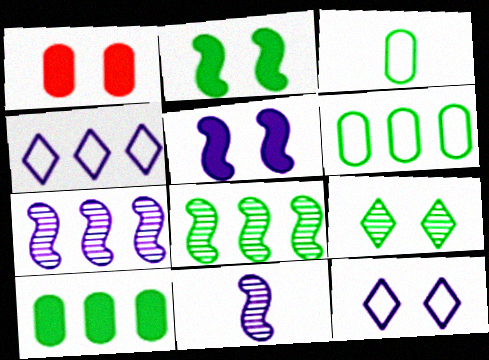[]